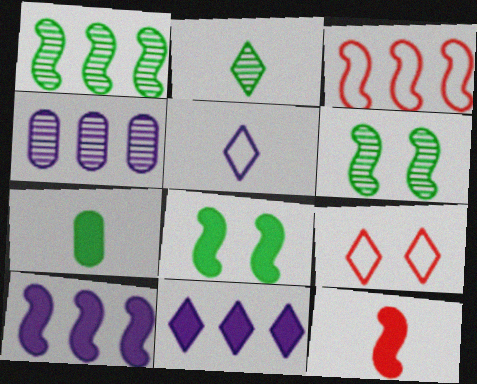[[1, 3, 10], 
[2, 9, 11], 
[8, 10, 12]]